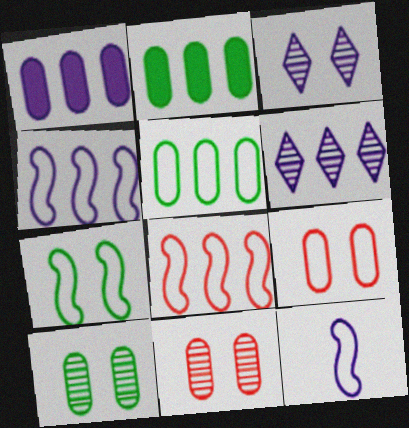[[1, 3, 12], 
[1, 4, 6], 
[2, 6, 8], 
[7, 8, 12]]